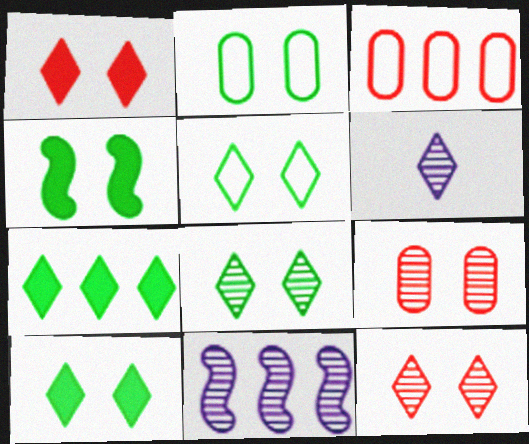[[2, 4, 8], 
[3, 4, 6], 
[3, 7, 11], 
[5, 8, 10]]